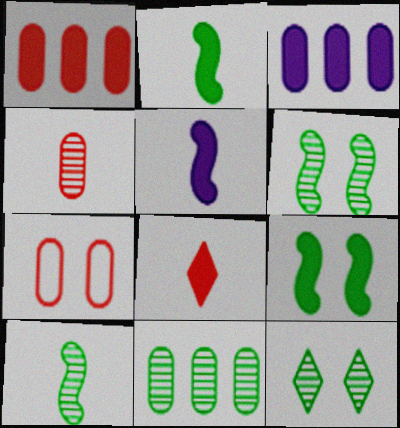[[1, 4, 7], 
[3, 8, 9], 
[10, 11, 12]]